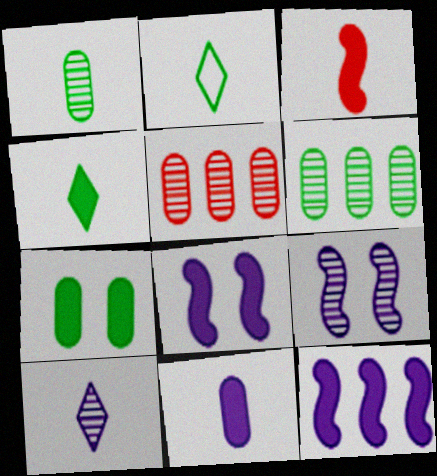[[2, 5, 8], 
[3, 4, 11]]